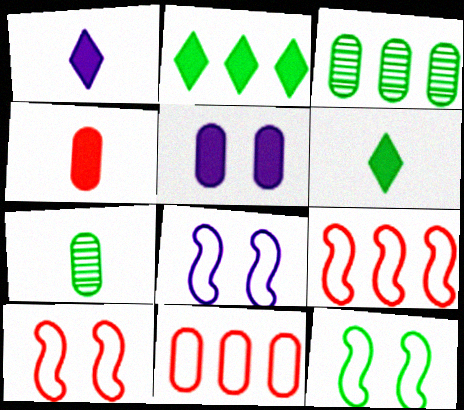[[1, 3, 10], 
[2, 7, 12], 
[3, 6, 12], 
[5, 7, 11], 
[8, 10, 12]]